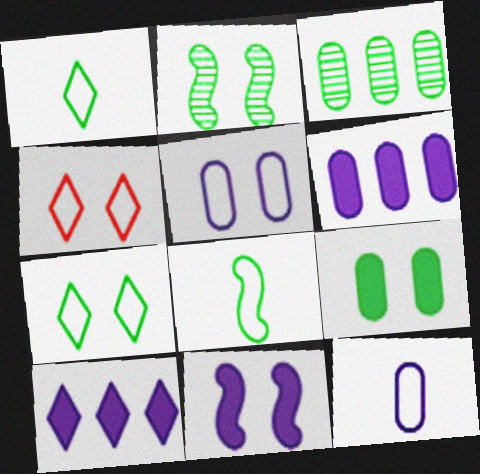[[2, 7, 9]]